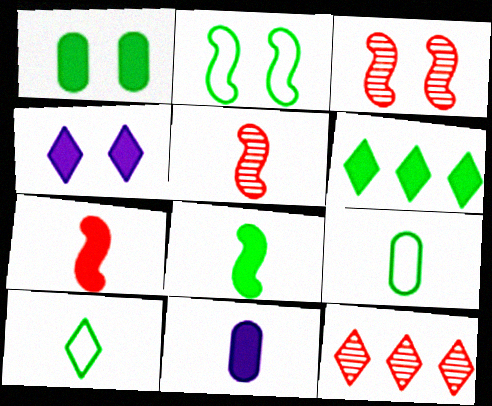[[1, 6, 8], 
[2, 11, 12], 
[4, 10, 12], 
[5, 10, 11]]